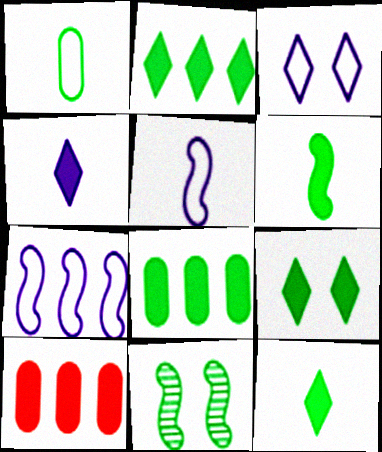[[1, 2, 11], 
[2, 9, 12], 
[6, 8, 9]]